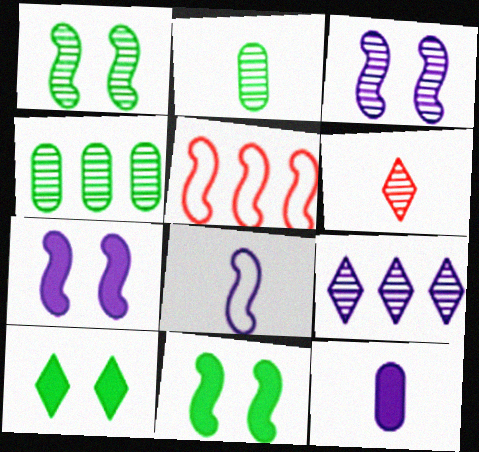[[3, 4, 6]]